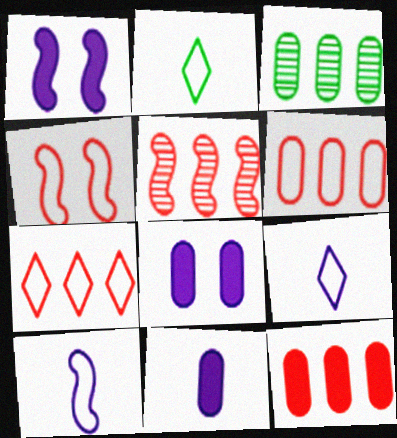[[2, 5, 8], 
[5, 7, 12]]